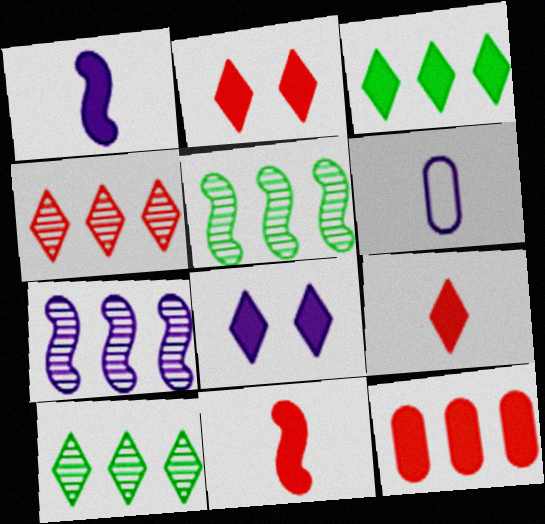[[2, 5, 6], 
[2, 11, 12], 
[3, 8, 9], 
[6, 7, 8]]